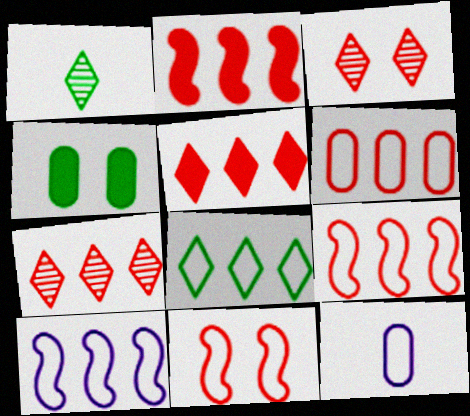[[2, 6, 7], 
[6, 8, 10], 
[8, 11, 12]]